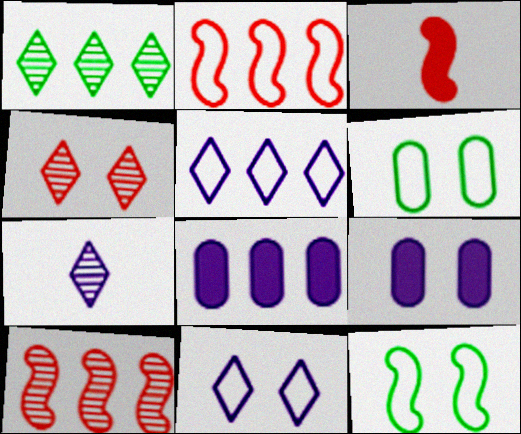[[1, 2, 8], 
[1, 4, 7], 
[4, 9, 12]]